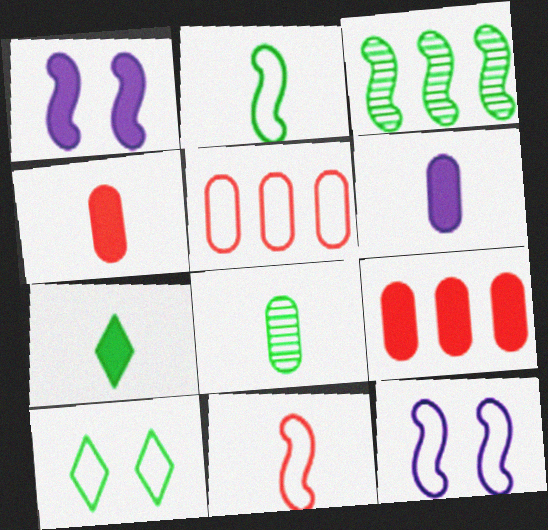[[1, 3, 11], 
[1, 7, 9], 
[2, 7, 8]]